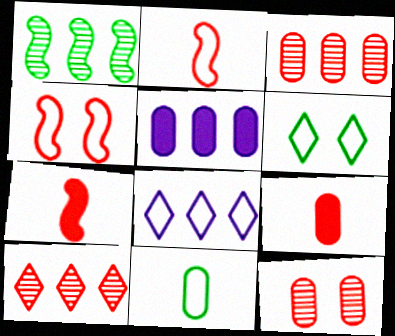[[4, 8, 11], 
[4, 9, 10], 
[5, 11, 12]]